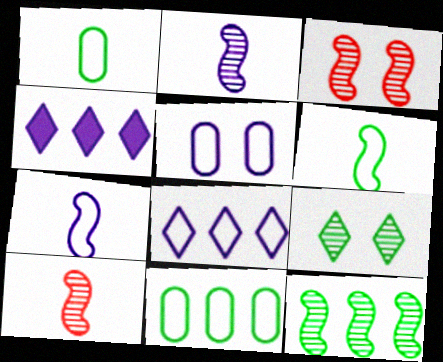[[1, 3, 4], 
[2, 3, 12], 
[2, 4, 5], 
[5, 7, 8]]